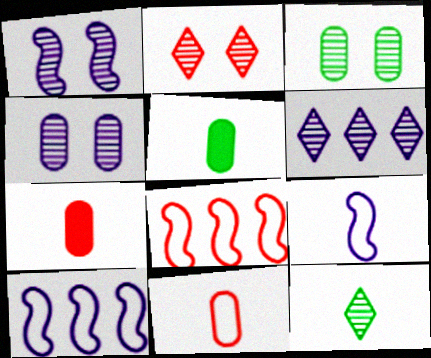[[1, 2, 3], 
[2, 5, 10], 
[2, 6, 12], 
[2, 7, 8], 
[7, 9, 12]]